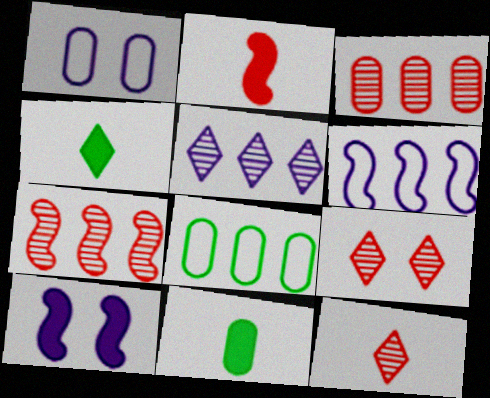[[1, 3, 11], 
[1, 4, 7], 
[6, 9, 11], 
[8, 10, 12]]